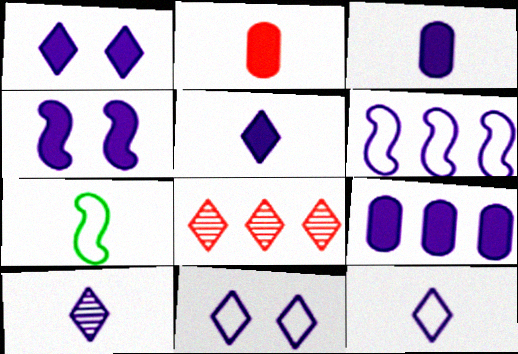[[2, 7, 10], 
[4, 5, 9], 
[5, 10, 12]]